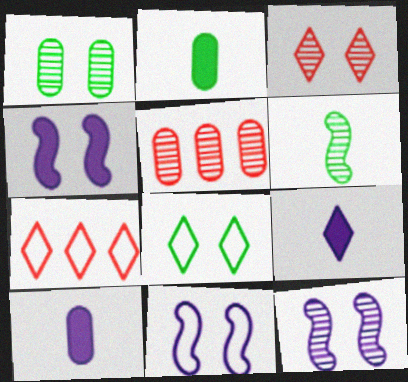[[1, 3, 12], 
[2, 7, 12], 
[4, 11, 12]]